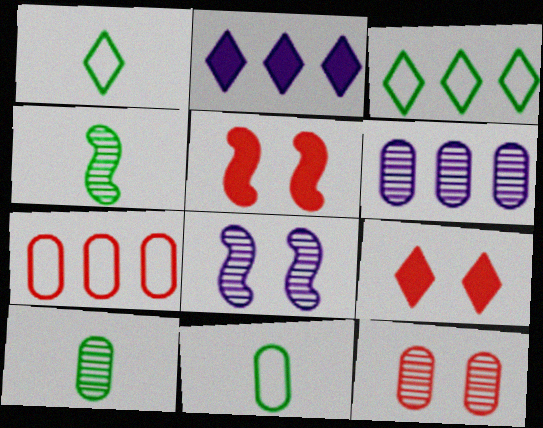[[1, 5, 6], 
[6, 10, 12]]